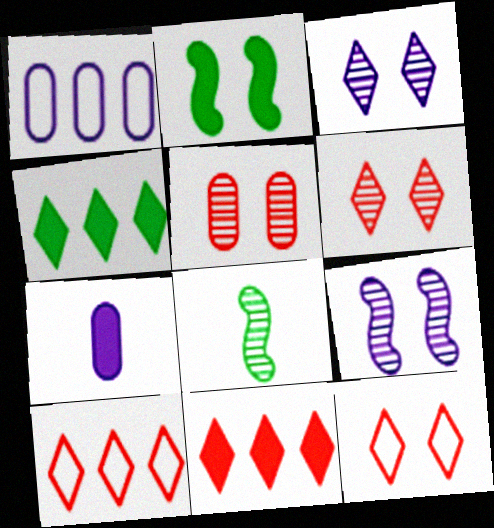[[2, 7, 11]]